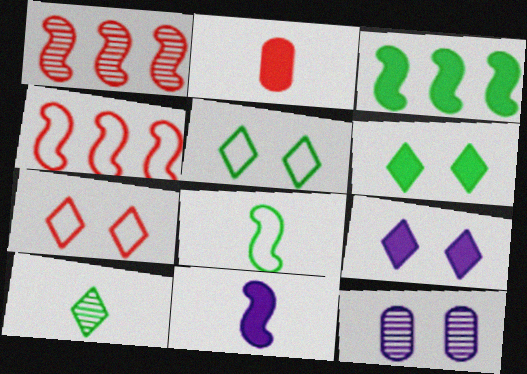[[1, 2, 7], 
[1, 10, 12], 
[2, 3, 9]]